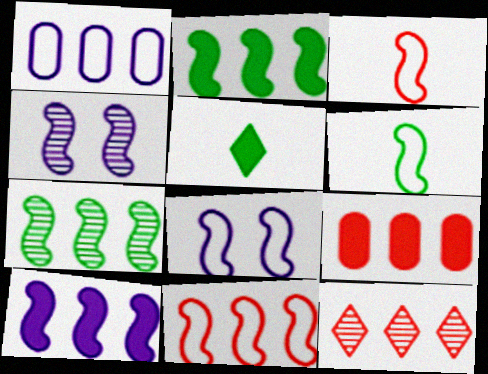[[1, 2, 12], 
[2, 3, 4], 
[6, 8, 11], 
[7, 10, 11], 
[9, 11, 12]]